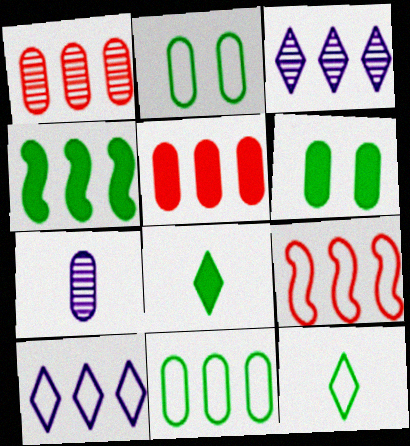[[1, 4, 10], 
[2, 5, 7], 
[4, 6, 8], 
[9, 10, 11]]